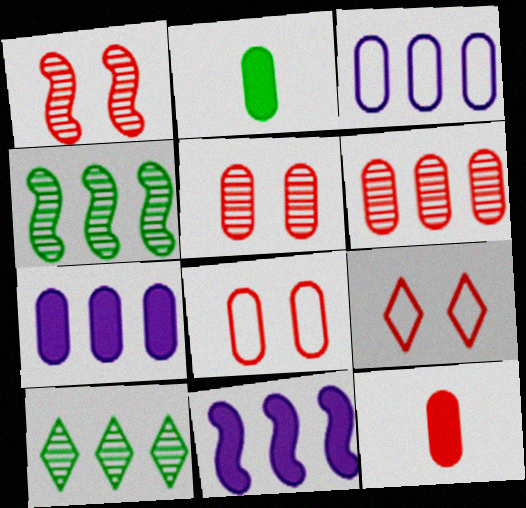[[2, 3, 5], 
[6, 8, 12]]